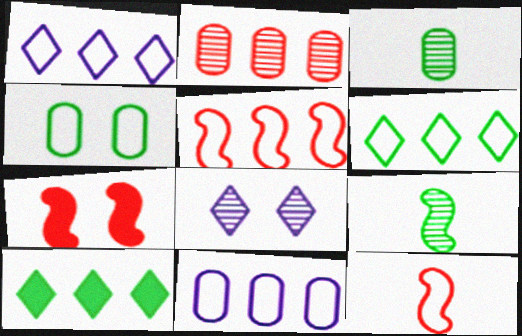[[1, 3, 7], 
[1, 4, 12], 
[2, 8, 9], 
[4, 7, 8], 
[4, 9, 10], 
[5, 6, 11]]